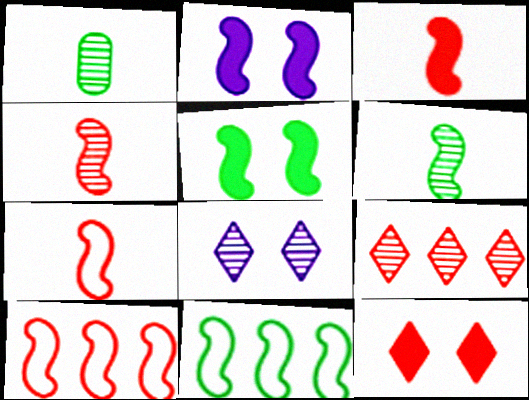[[2, 4, 11], 
[2, 6, 10], 
[3, 4, 7], 
[5, 6, 11]]